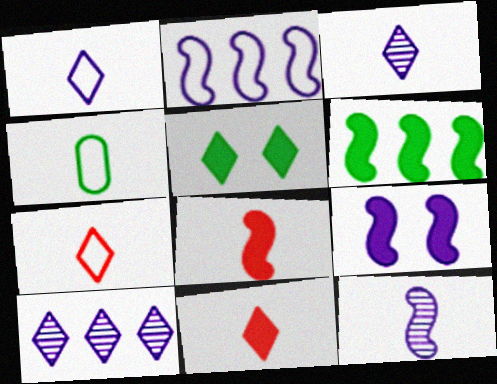[[2, 9, 12], 
[3, 4, 8], 
[4, 11, 12], 
[5, 7, 10], 
[6, 8, 9]]